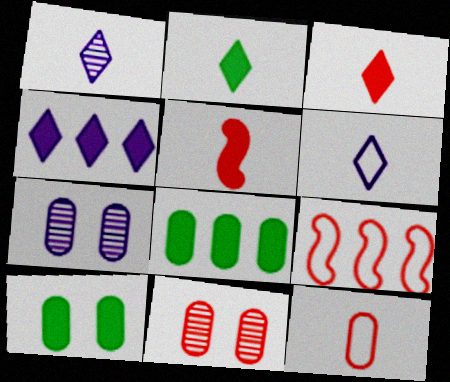[[1, 9, 10], 
[2, 7, 9], 
[3, 9, 11], 
[4, 5, 10], 
[7, 8, 12]]